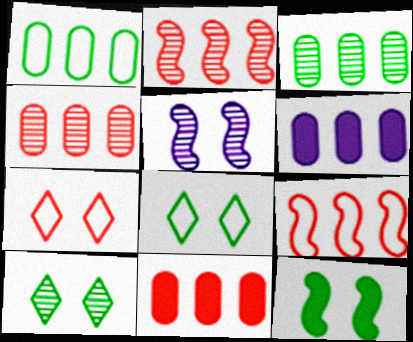[[1, 4, 6]]